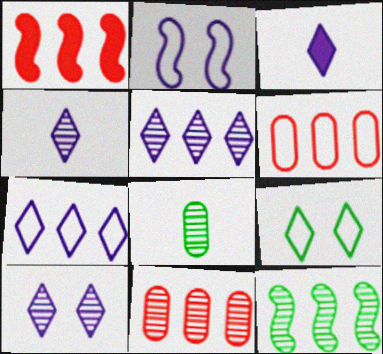[[3, 7, 10], 
[4, 5, 10], 
[5, 11, 12]]